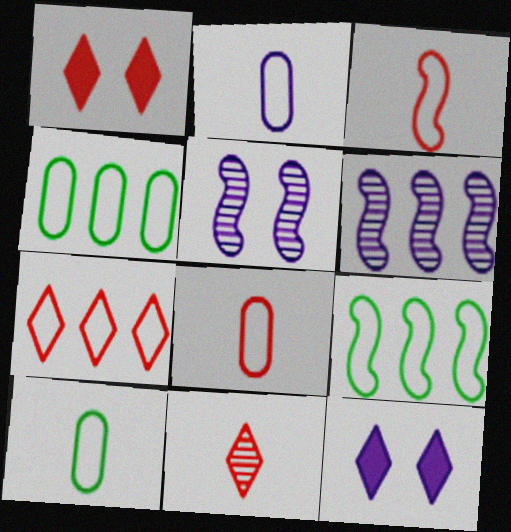[[1, 6, 10], 
[1, 7, 11], 
[2, 6, 12], 
[2, 8, 10]]